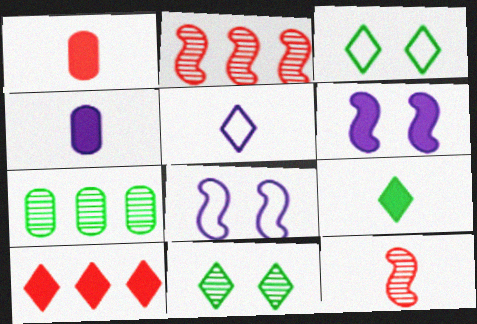[[2, 3, 4], 
[5, 10, 11]]